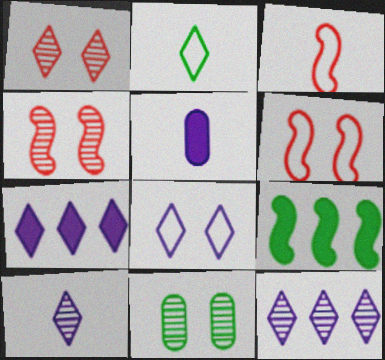[[1, 2, 7], 
[2, 9, 11], 
[3, 7, 11], 
[7, 8, 10]]